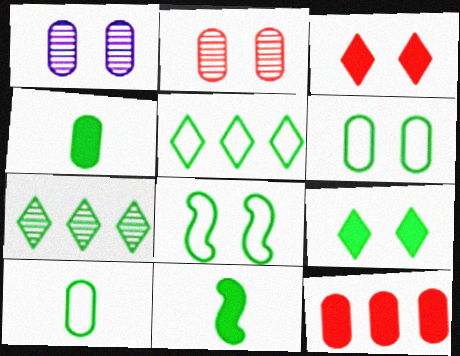[[1, 3, 8], 
[1, 10, 12], 
[4, 7, 8], 
[5, 8, 10], 
[6, 7, 11]]